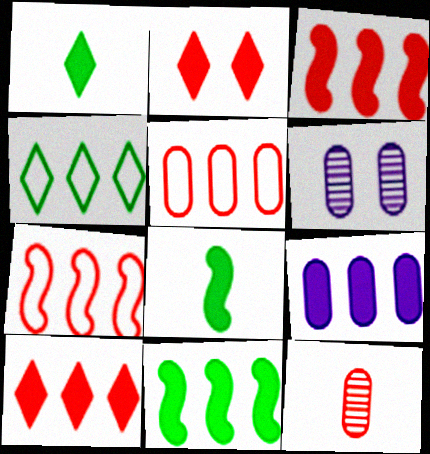[[1, 6, 7], 
[2, 7, 12], 
[2, 8, 9], 
[9, 10, 11]]